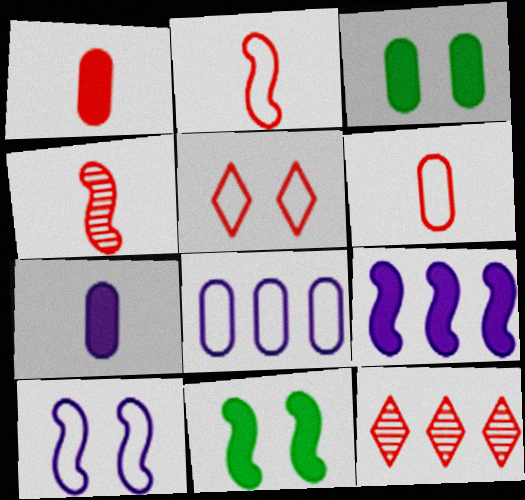[]